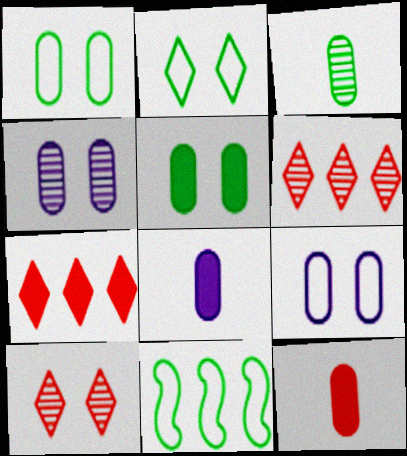[[8, 10, 11]]